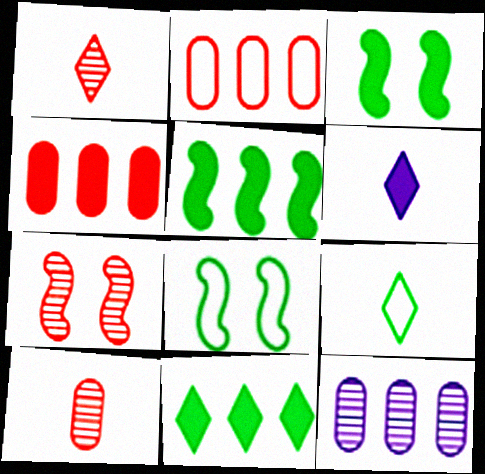[[1, 6, 9], 
[3, 4, 6]]